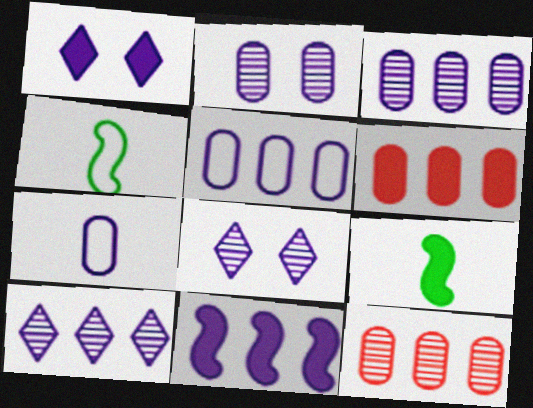[[1, 4, 12], 
[1, 6, 9], 
[4, 6, 8], 
[5, 10, 11], 
[7, 8, 11]]